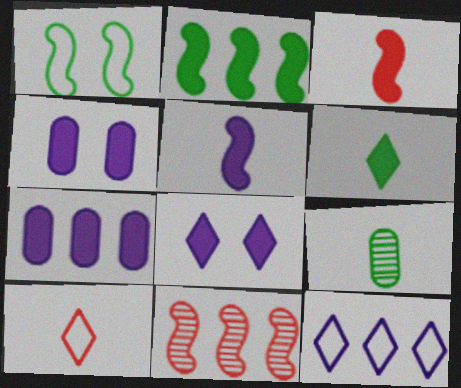[[1, 5, 11], 
[5, 7, 8], 
[5, 9, 10]]